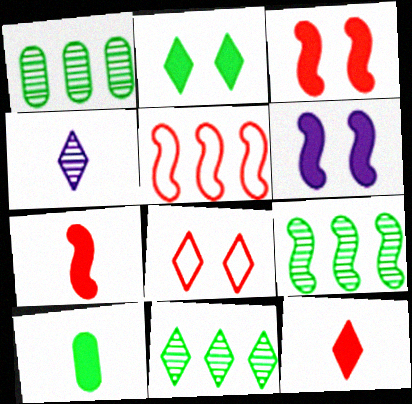[[1, 9, 11]]